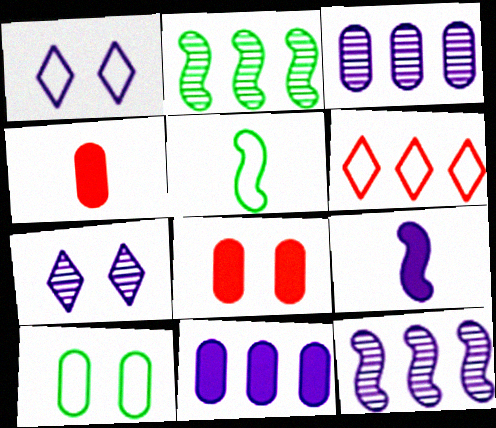[[1, 2, 4], 
[1, 3, 9], 
[2, 6, 11], 
[3, 4, 10]]